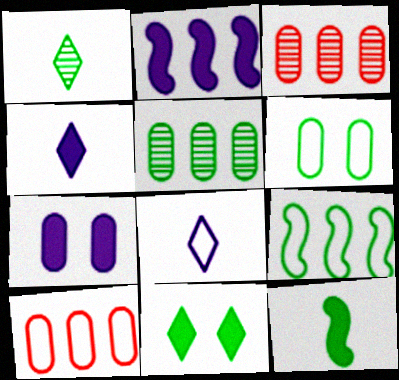[[2, 4, 7]]